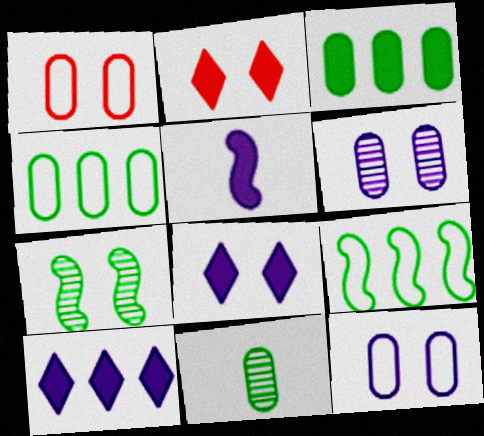[[1, 7, 8], 
[2, 3, 5], 
[2, 7, 12]]